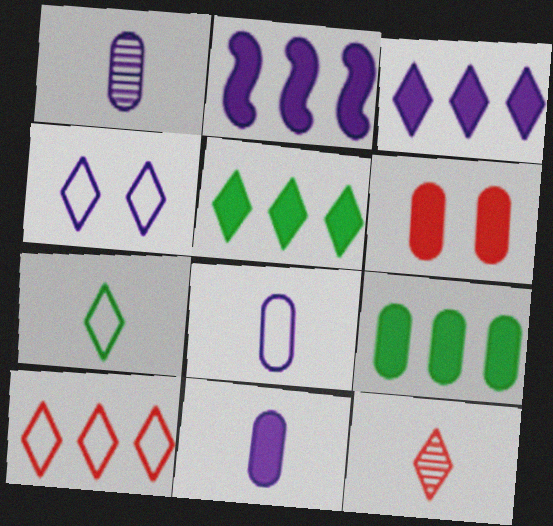[[1, 2, 4], 
[1, 8, 11], 
[4, 5, 12], 
[4, 7, 10], 
[6, 9, 11]]